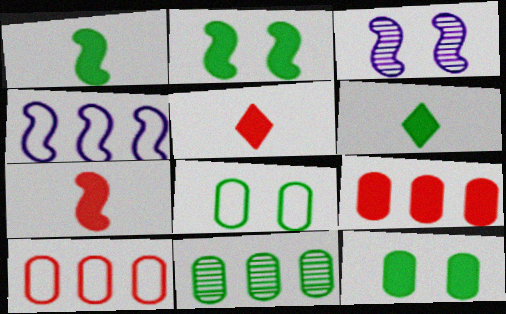[[3, 6, 10]]